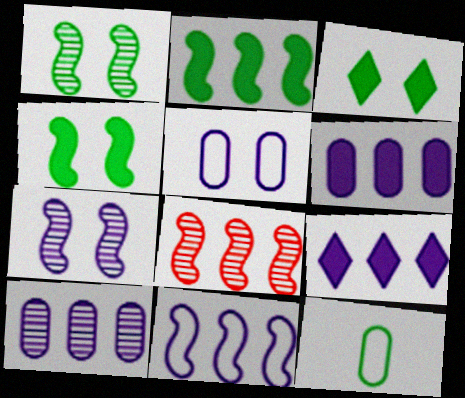[[2, 8, 11], 
[9, 10, 11]]